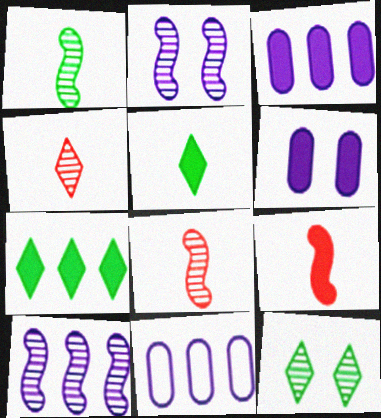[[6, 7, 9], 
[9, 11, 12]]